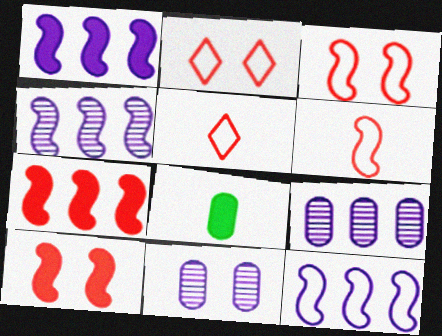[[1, 4, 12], 
[2, 4, 8]]